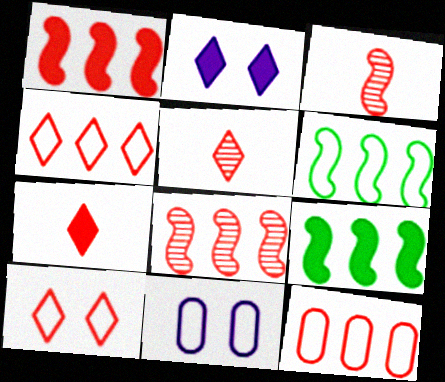[[5, 9, 11]]